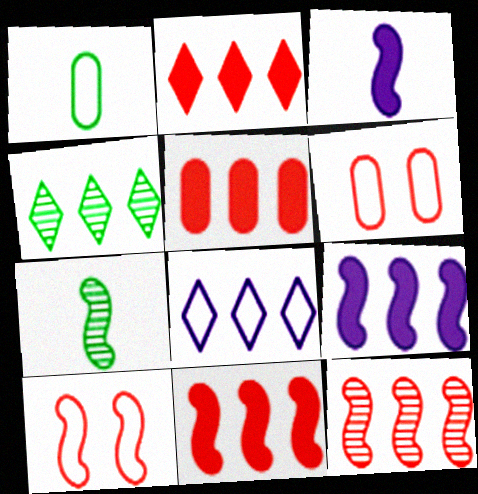[[1, 8, 10], 
[2, 4, 8], 
[2, 5, 11], 
[3, 4, 6], 
[7, 9, 10]]